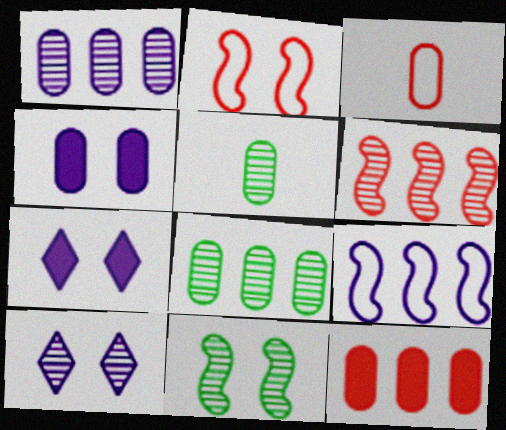[[3, 4, 8], 
[5, 6, 10]]